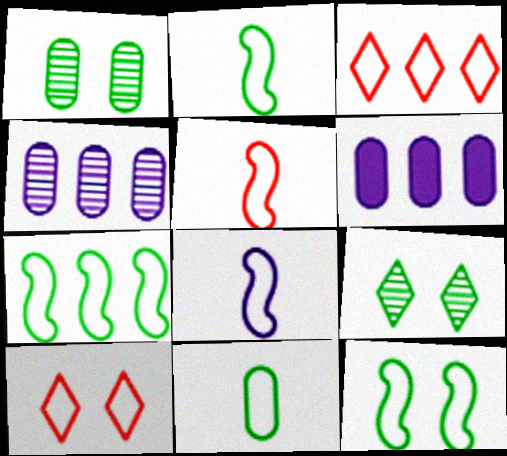[[2, 5, 8], 
[2, 7, 12], 
[5, 6, 9]]